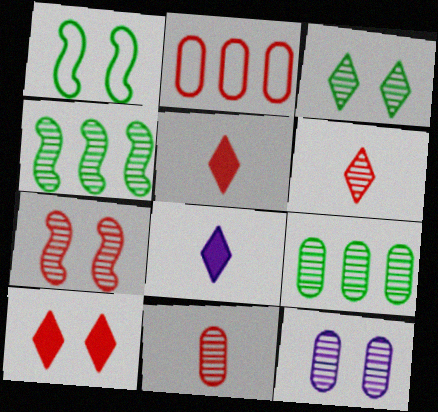[[1, 10, 12], 
[2, 5, 7], 
[3, 7, 12], 
[4, 6, 12], 
[9, 11, 12]]